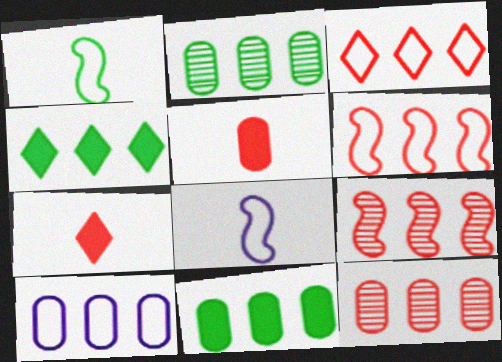[[4, 9, 10], 
[10, 11, 12]]